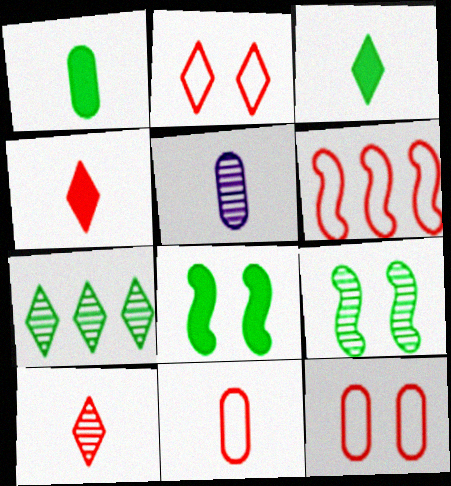[[1, 5, 11], 
[2, 6, 11]]